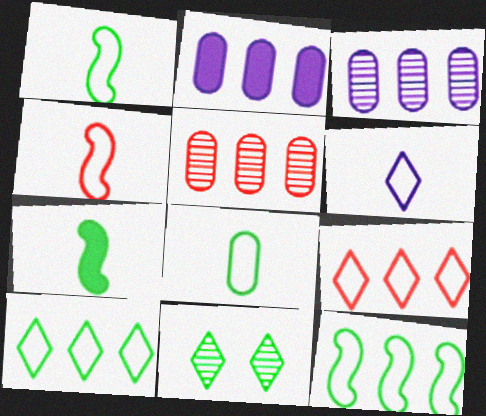[[2, 4, 11], 
[4, 6, 8]]